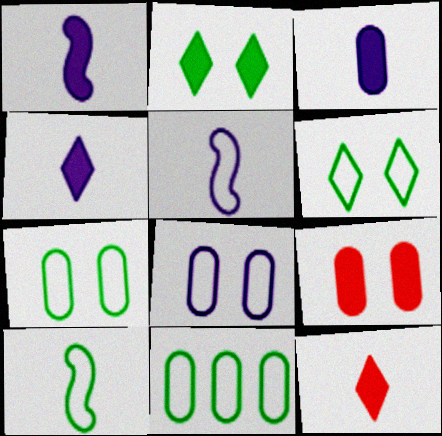[[1, 3, 4], 
[6, 10, 11]]